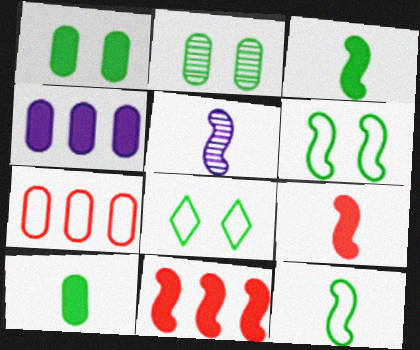[[5, 6, 11], 
[5, 9, 12]]